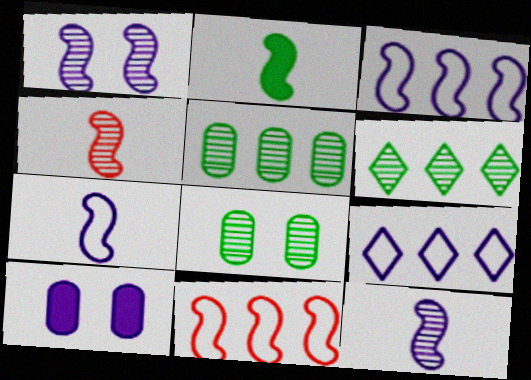[[1, 2, 11], 
[2, 4, 7], 
[9, 10, 12]]